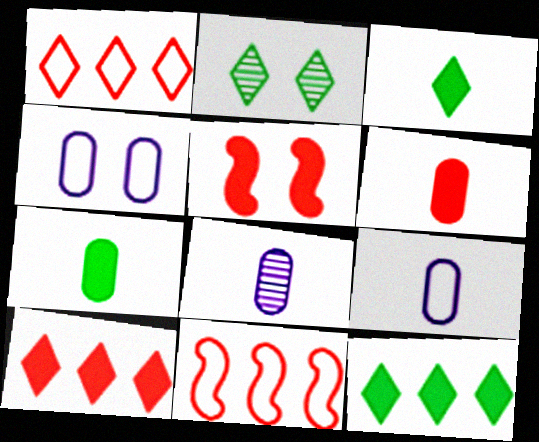[[2, 4, 5], 
[5, 6, 10]]